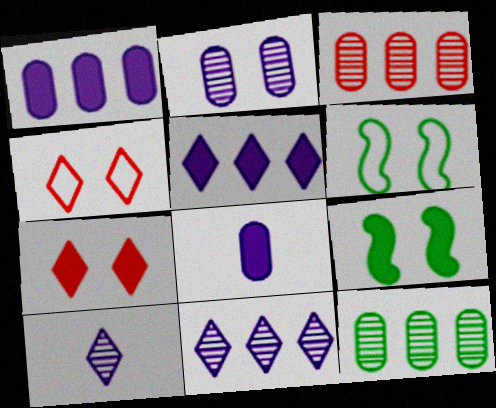[[2, 4, 9], 
[2, 6, 7]]